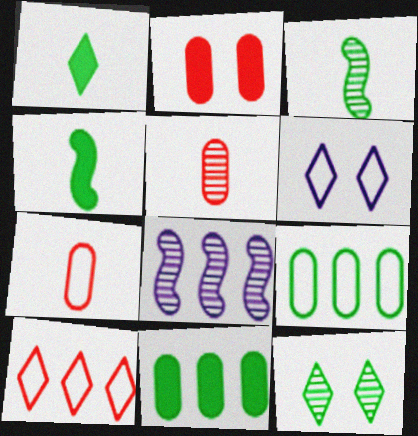[[4, 9, 12], 
[5, 8, 12], 
[8, 10, 11]]